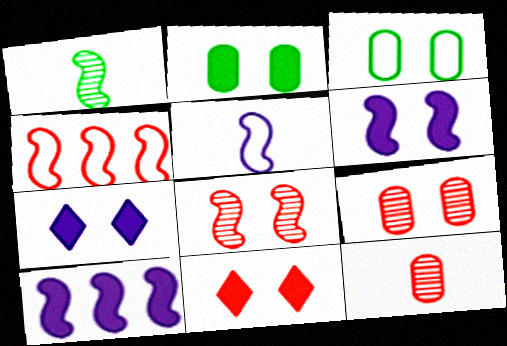[[1, 4, 6], 
[2, 6, 11], 
[3, 7, 8], 
[4, 11, 12]]